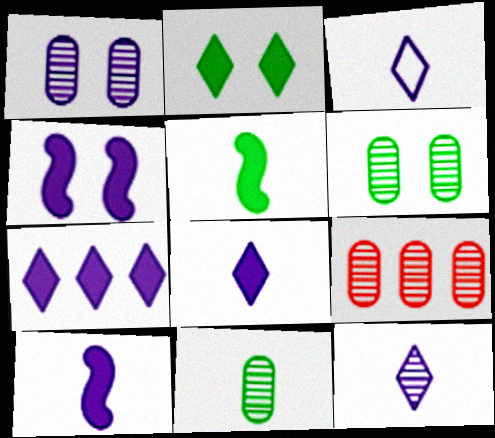[[1, 9, 11], 
[3, 8, 12]]